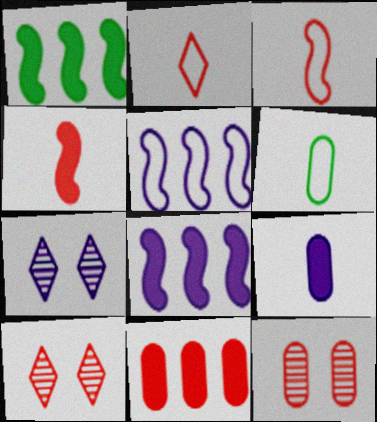[[3, 10, 11], 
[5, 7, 9], 
[6, 8, 10]]